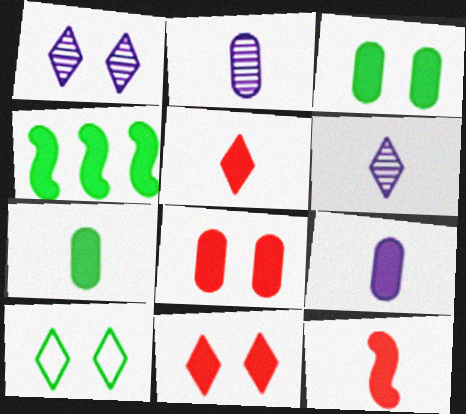[[1, 10, 11], 
[4, 9, 11]]